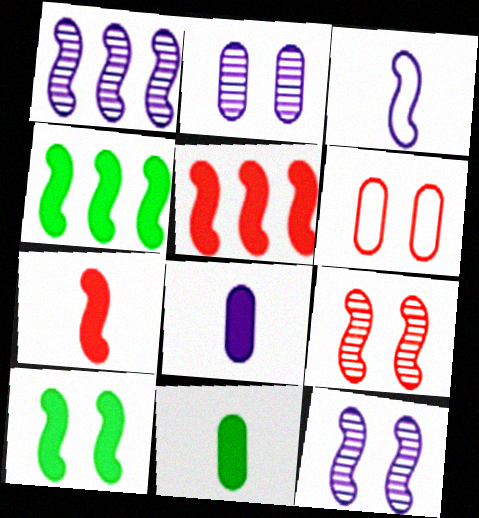[[3, 4, 9]]